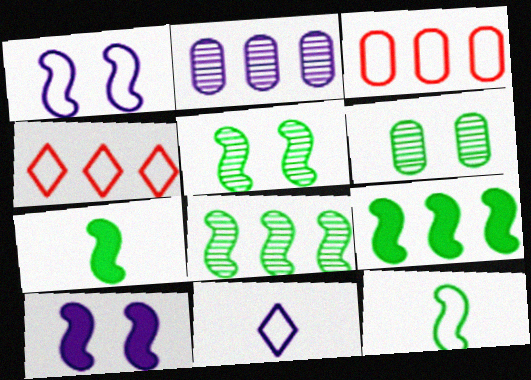[[2, 4, 9], 
[2, 10, 11], 
[5, 9, 12]]